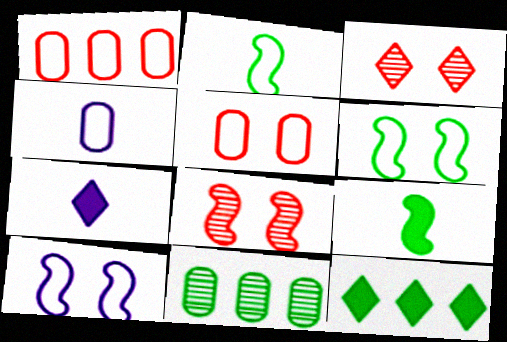[[4, 8, 12]]